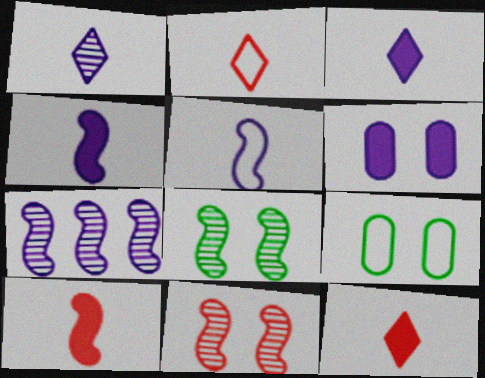[[7, 9, 12]]